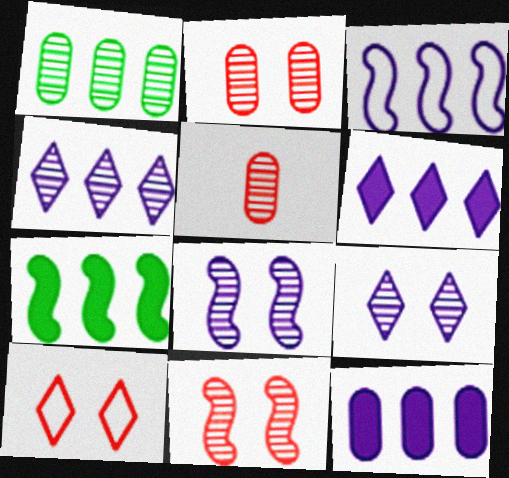[[3, 4, 12]]